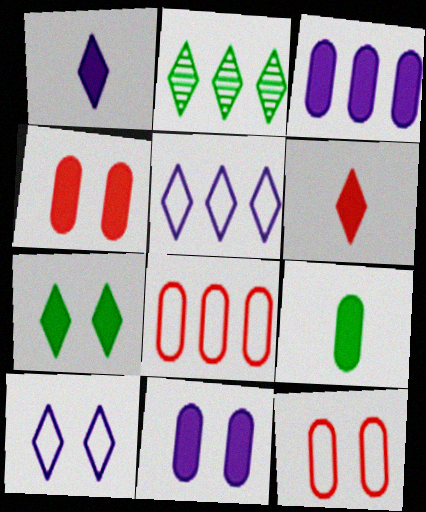[[2, 6, 10], 
[3, 4, 9]]